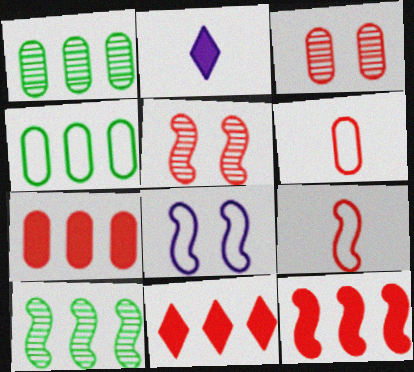[[2, 4, 5], 
[3, 6, 7], 
[3, 9, 11], 
[5, 6, 11], 
[5, 9, 12], 
[7, 11, 12]]